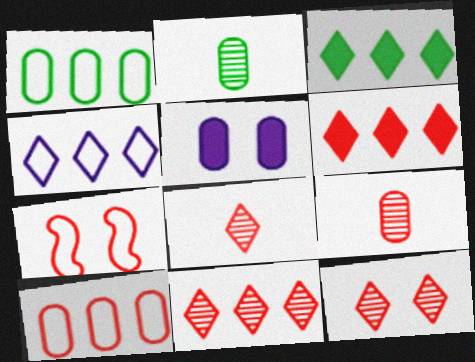[[1, 5, 9], 
[2, 5, 10], 
[3, 4, 11], 
[6, 7, 9], 
[8, 11, 12]]